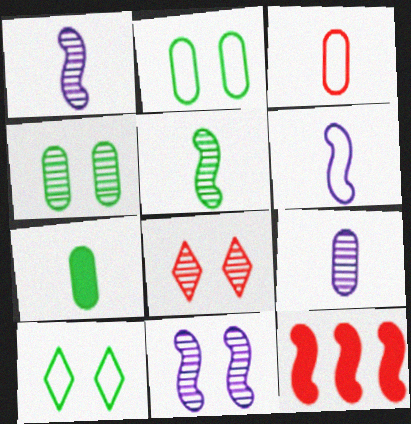[[3, 7, 9], 
[3, 8, 12], 
[4, 8, 11], 
[9, 10, 12]]